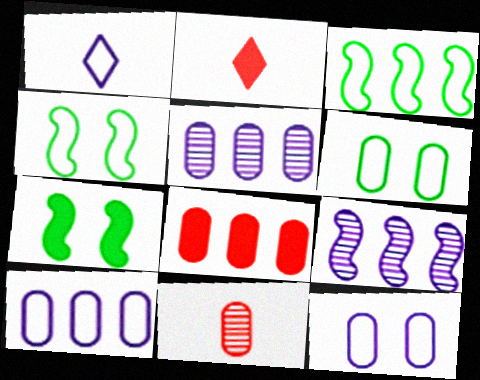[[2, 4, 5], 
[2, 6, 9]]